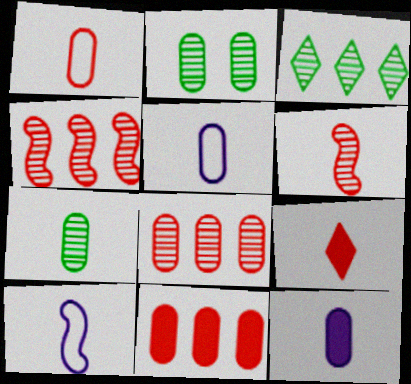[[1, 6, 9], 
[1, 7, 12], 
[2, 5, 11], 
[7, 9, 10]]